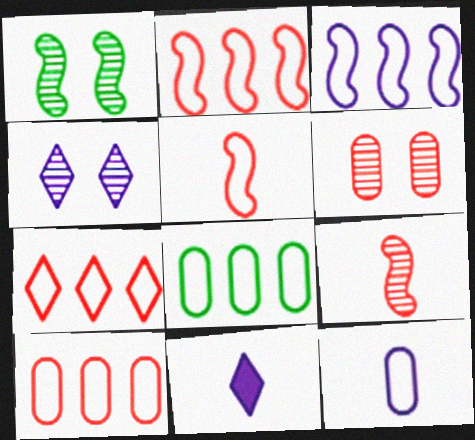[[1, 4, 6], 
[1, 10, 11], 
[2, 7, 10], 
[3, 7, 8]]